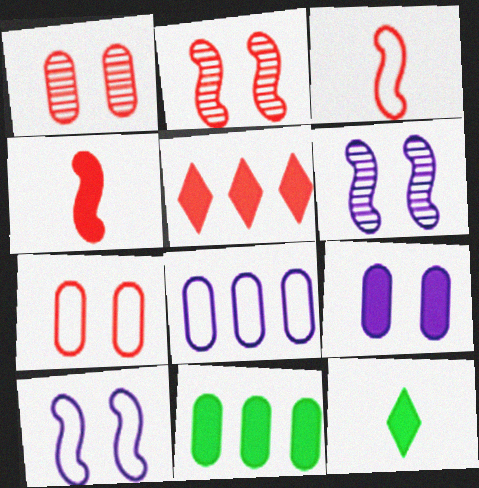[[1, 3, 5], 
[2, 8, 12]]